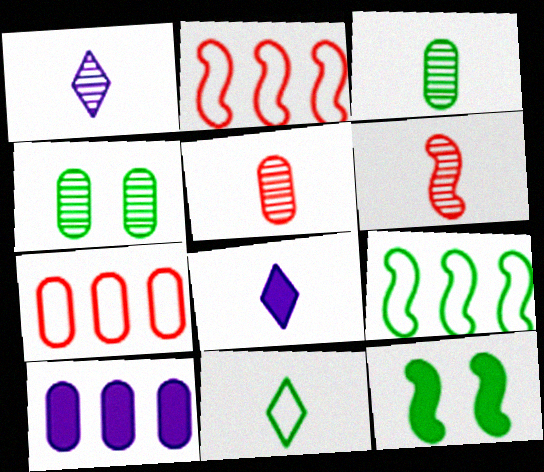[[1, 3, 6], 
[1, 7, 12], 
[2, 4, 8]]